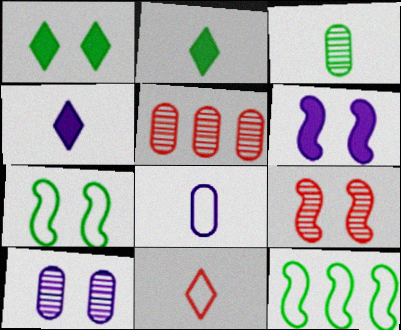[[1, 3, 12], 
[3, 5, 10], 
[4, 5, 7], 
[6, 7, 9]]